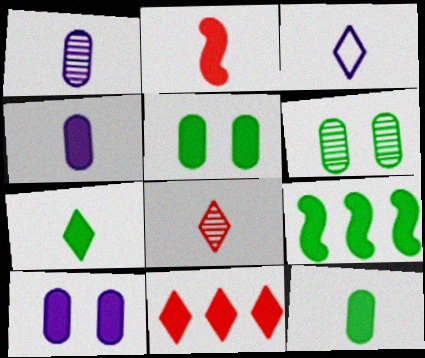[[2, 4, 7], 
[3, 7, 8], 
[5, 7, 9]]